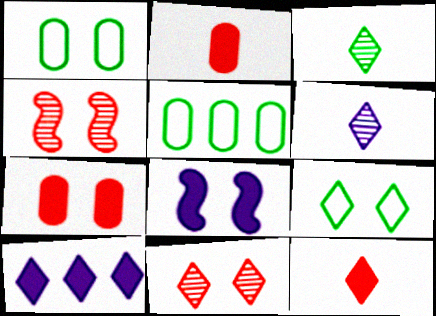[[1, 8, 11]]